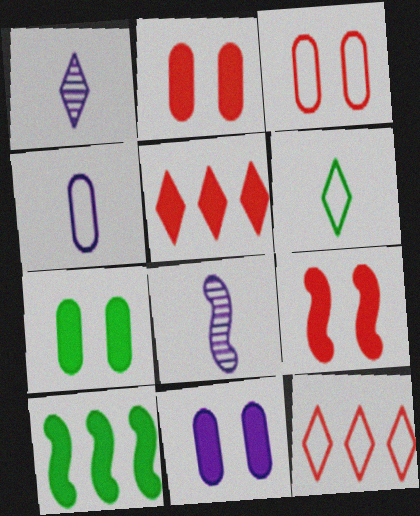[[1, 3, 10], 
[2, 7, 11], 
[7, 8, 12]]